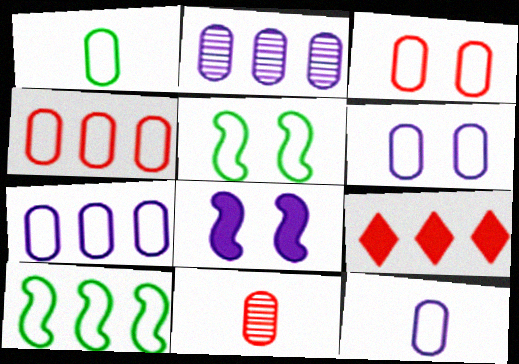[[1, 3, 7], 
[1, 4, 6], 
[2, 9, 10], 
[6, 7, 12]]